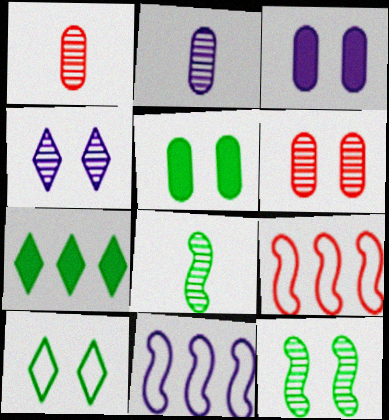[[4, 6, 12], 
[5, 10, 12]]